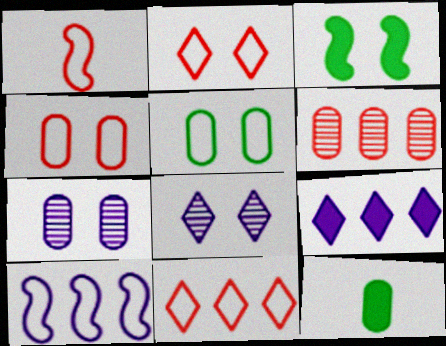[[1, 4, 11], 
[2, 3, 7], 
[3, 4, 8]]